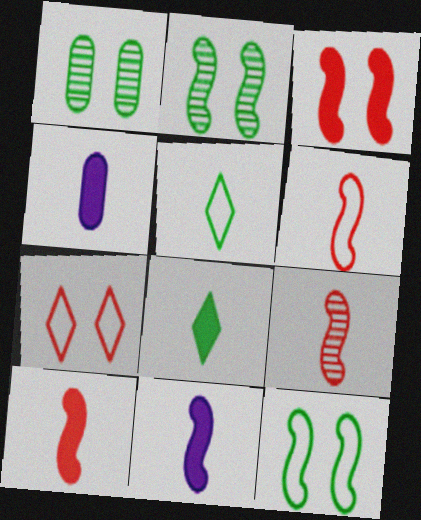[[4, 5, 9], 
[4, 8, 10], 
[6, 9, 10]]